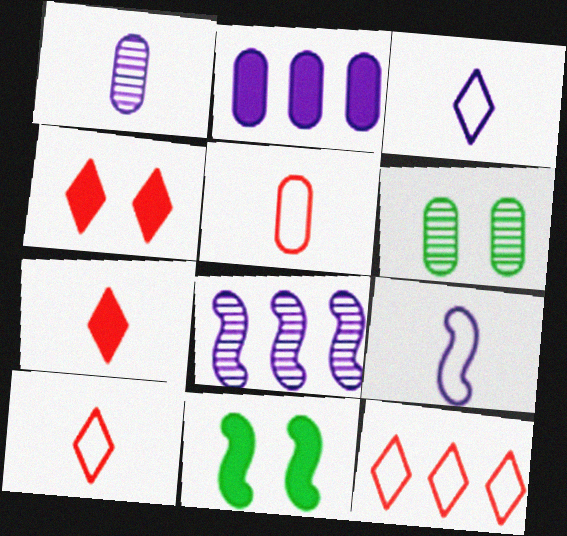[[1, 11, 12], 
[2, 5, 6], 
[2, 7, 11]]